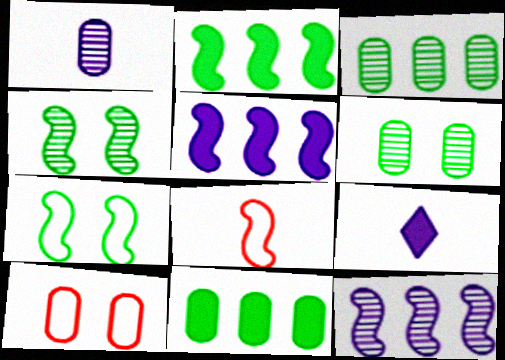[[1, 10, 11], 
[4, 5, 8]]